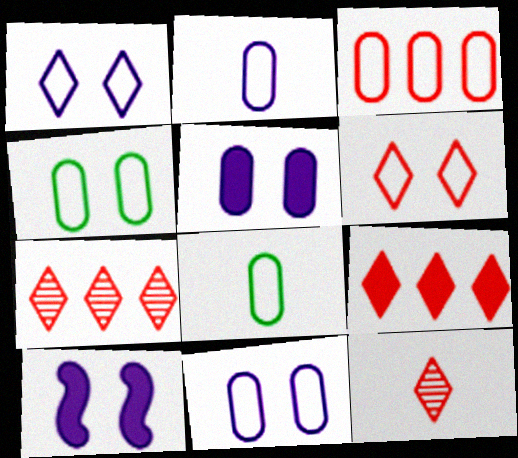[[2, 3, 4], 
[3, 8, 11], 
[6, 9, 12], 
[7, 8, 10]]